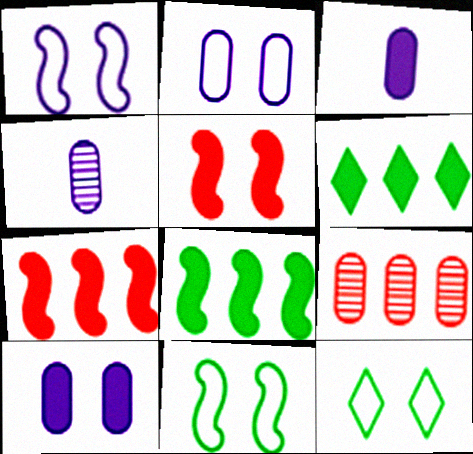[[3, 5, 6], 
[4, 7, 12]]